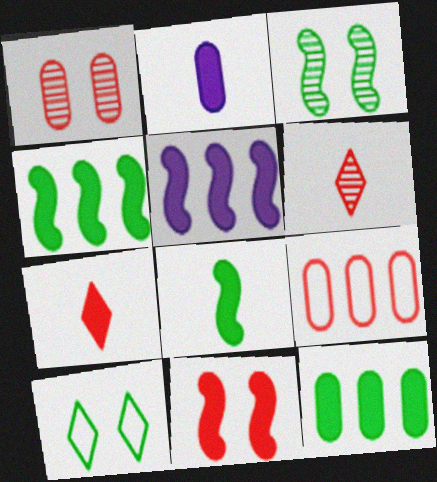[[2, 7, 8], 
[5, 8, 11], 
[6, 9, 11]]